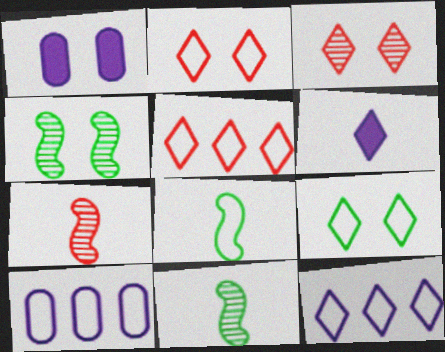[[1, 2, 4], 
[1, 5, 11], 
[2, 8, 10]]